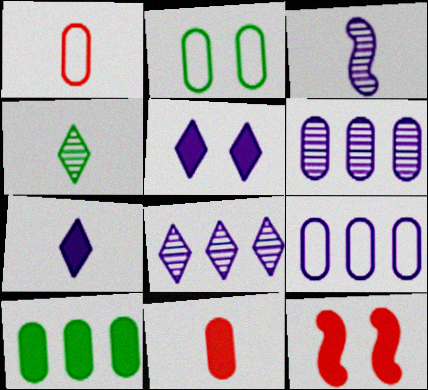[[1, 2, 9], 
[2, 6, 11], 
[3, 5, 9], 
[4, 9, 12], 
[7, 10, 12]]